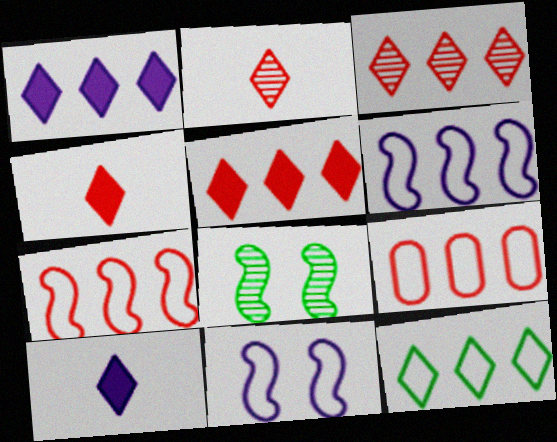[[1, 3, 12], 
[6, 9, 12], 
[8, 9, 10]]